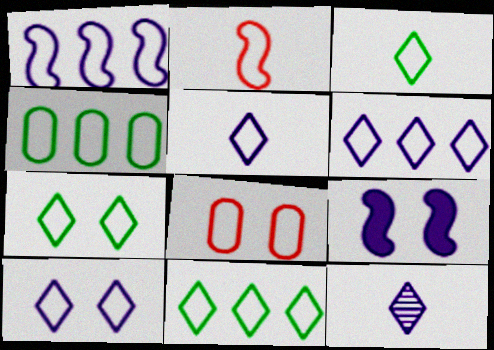[[1, 3, 8], 
[2, 4, 10], 
[3, 7, 11], 
[5, 6, 10]]